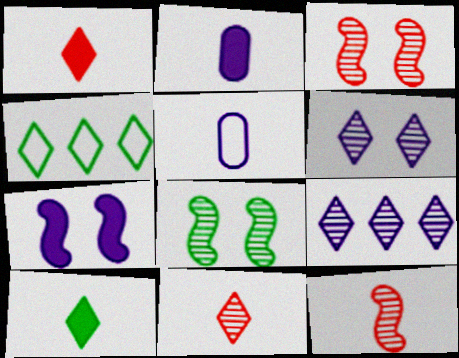[[1, 4, 6], 
[2, 3, 4], 
[5, 7, 9], 
[5, 10, 12]]